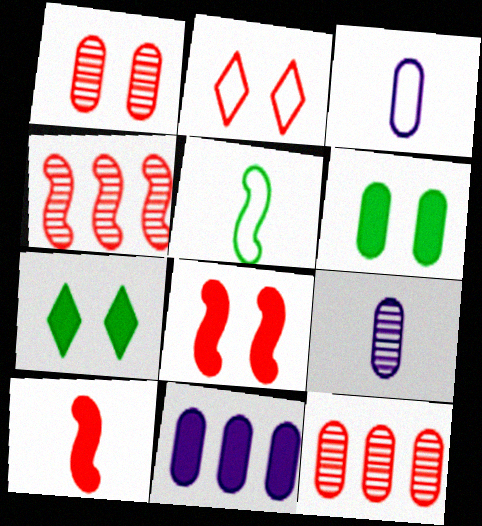[[1, 2, 8], 
[2, 10, 12], 
[3, 4, 7], 
[3, 6, 12], 
[7, 10, 11]]